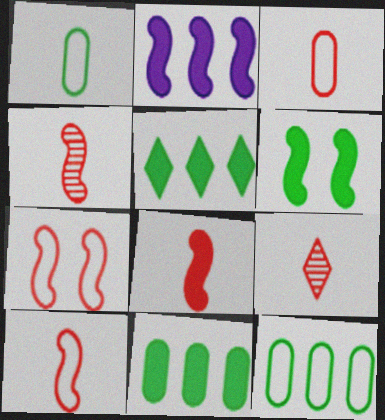[[2, 6, 8], 
[3, 8, 9], 
[4, 8, 10]]